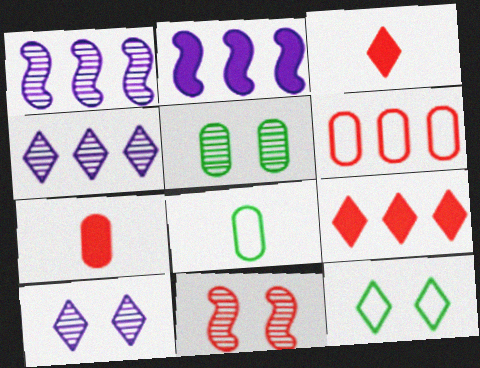[[1, 7, 12], 
[3, 4, 12], 
[3, 6, 11], 
[5, 10, 11]]